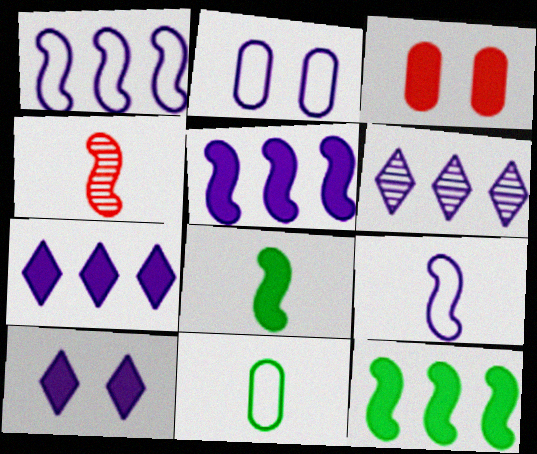[[3, 7, 8], 
[4, 8, 9]]